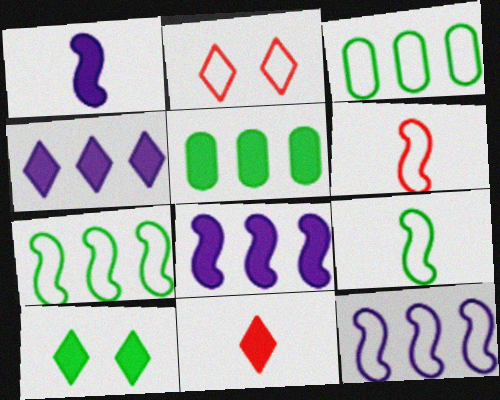[[4, 10, 11]]